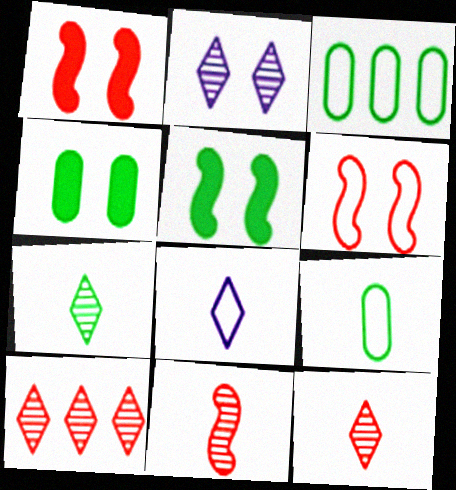[[2, 4, 6], 
[2, 7, 10], 
[3, 5, 7], 
[3, 6, 8]]